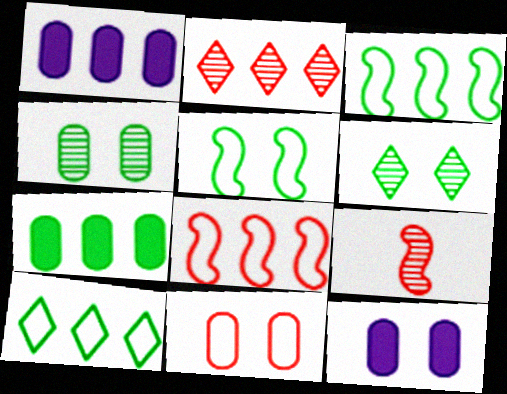[[1, 2, 3], 
[4, 11, 12], 
[9, 10, 12]]